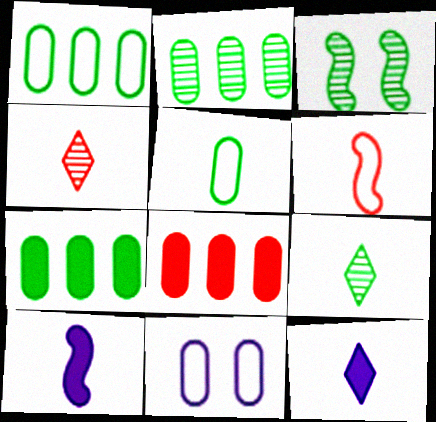[[1, 2, 7], 
[2, 3, 9], 
[4, 5, 10]]